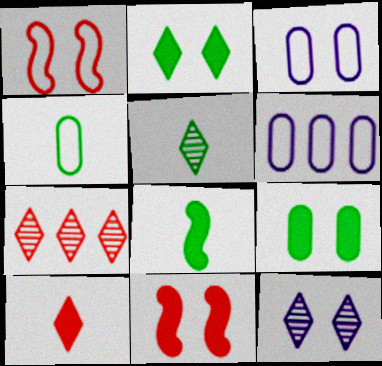[[1, 9, 12], 
[3, 7, 8], 
[4, 5, 8], 
[5, 6, 11], 
[5, 7, 12]]